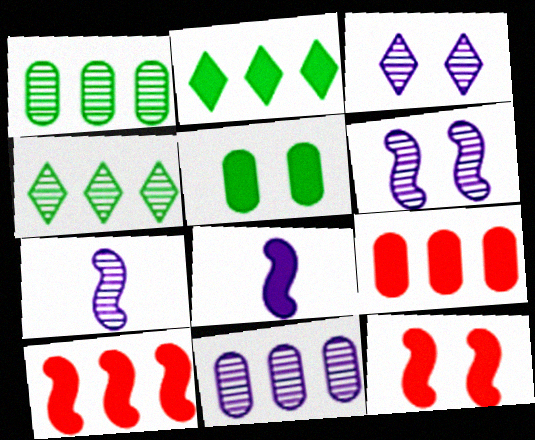[[3, 7, 11]]